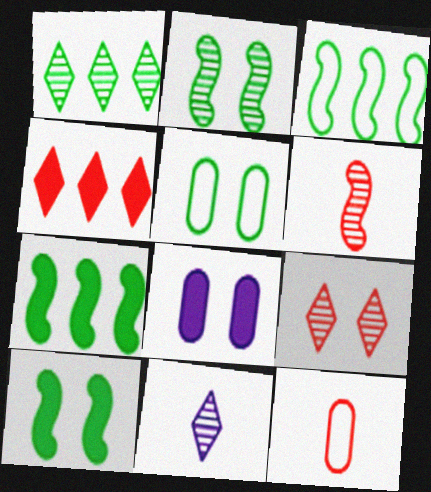[[1, 9, 11]]